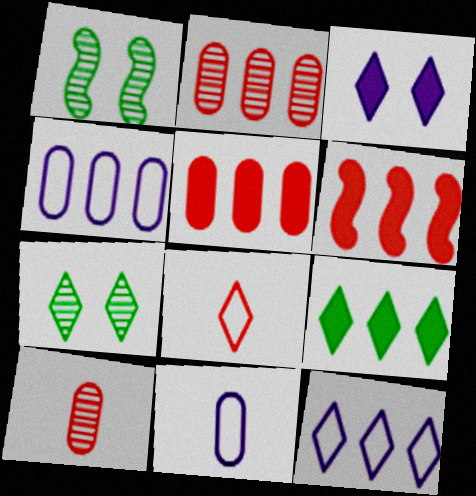[[6, 7, 11]]